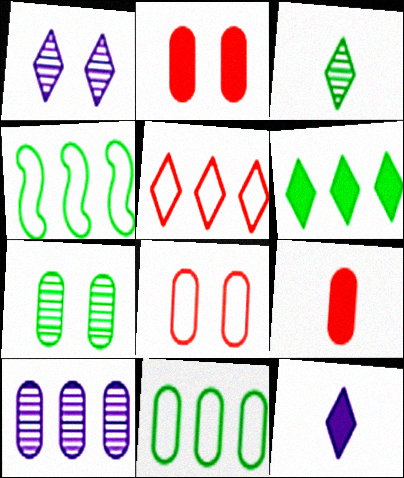[[1, 4, 9]]